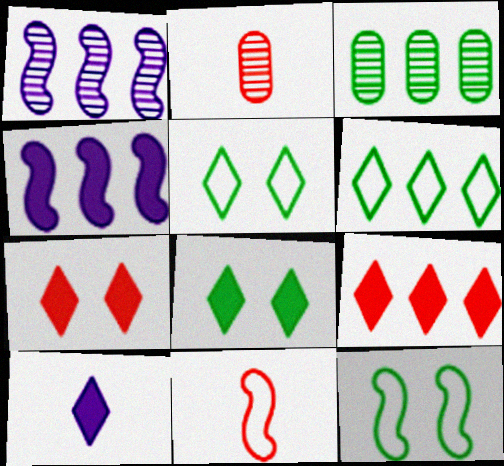[[2, 4, 5], 
[8, 9, 10]]